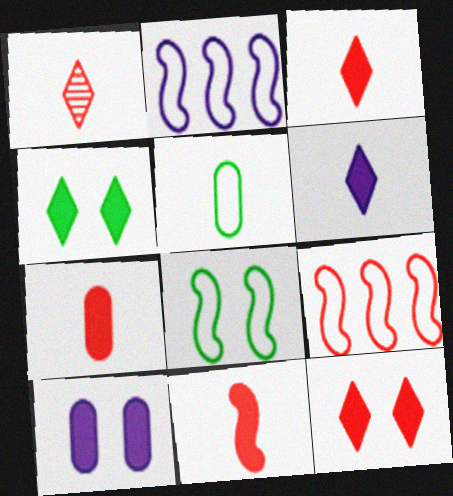[[3, 7, 11]]